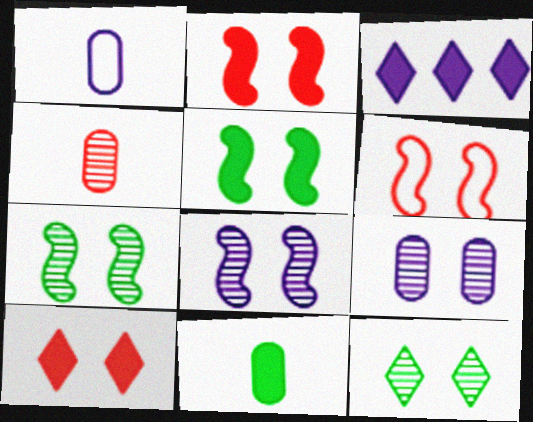[[1, 3, 8], 
[1, 4, 11], 
[2, 3, 11], 
[5, 6, 8]]